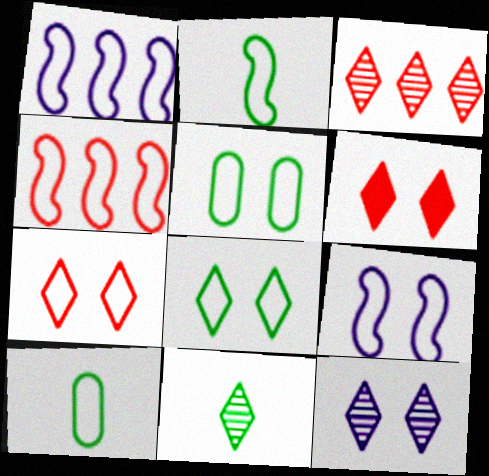[[1, 7, 10], 
[2, 4, 9], 
[3, 11, 12], 
[5, 7, 9], 
[6, 8, 12]]